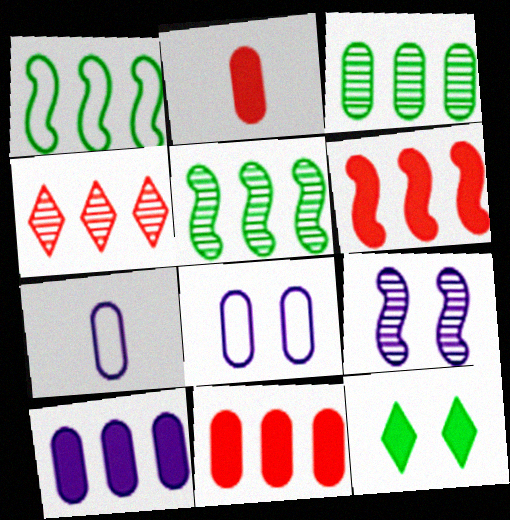[[1, 4, 10], 
[2, 3, 8]]